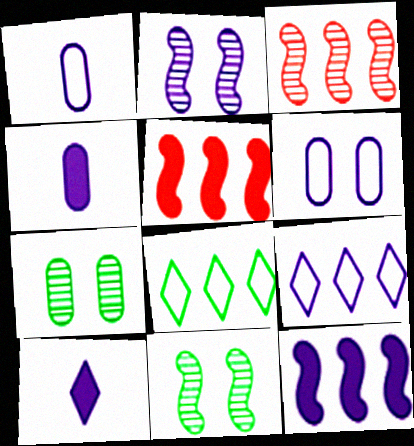[[2, 4, 9]]